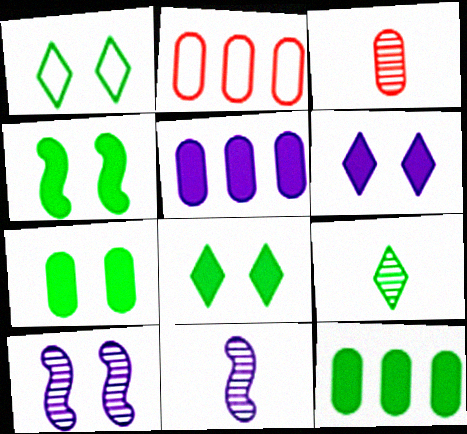[[2, 8, 11], 
[3, 9, 11], 
[4, 7, 8]]